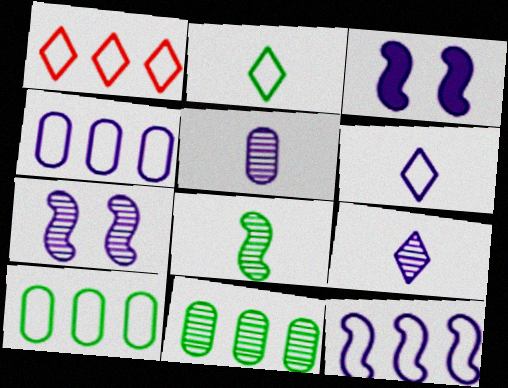[[1, 10, 12], 
[3, 4, 9]]